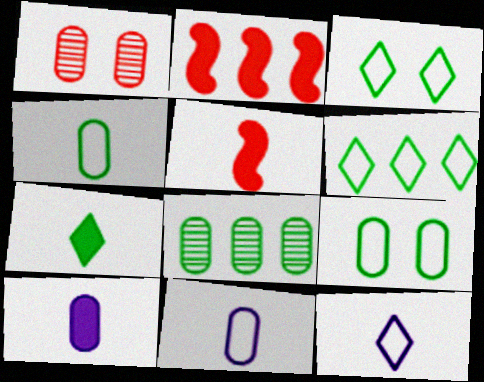[[5, 7, 10]]